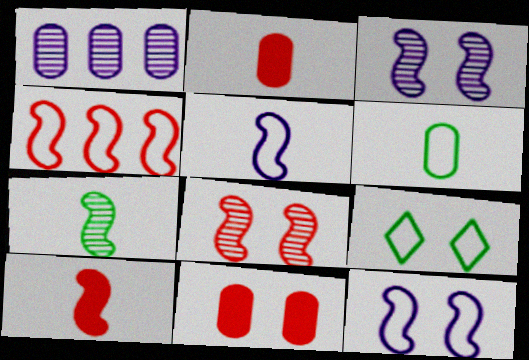[[1, 6, 11], 
[1, 9, 10], 
[3, 9, 11], 
[4, 8, 10], 
[5, 7, 10]]